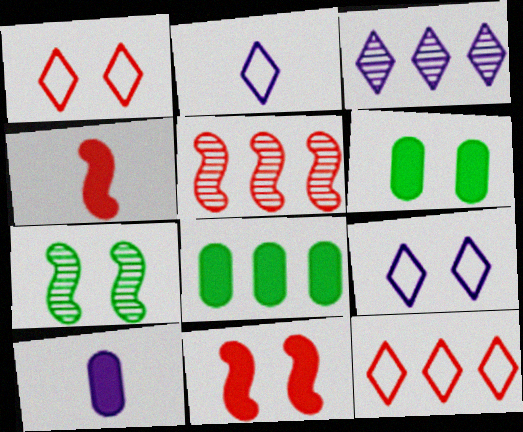[[2, 5, 6], 
[7, 10, 12]]